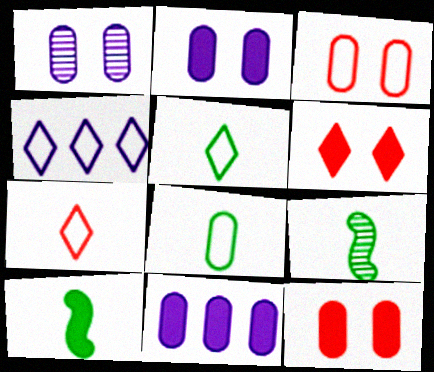[[4, 9, 12], 
[6, 10, 11]]